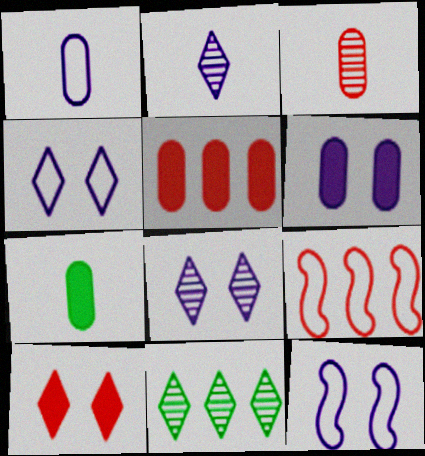[[1, 3, 7], 
[3, 9, 10], 
[5, 6, 7], 
[6, 8, 12], 
[7, 8, 9]]